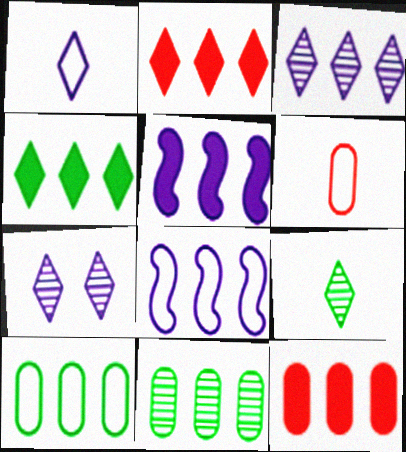[[2, 8, 11], 
[4, 5, 12]]